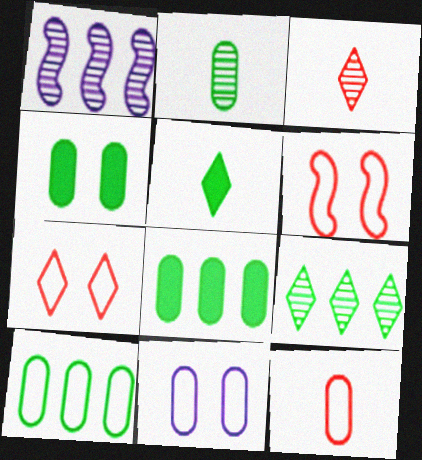[[2, 4, 10], 
[10, 11, 12]]